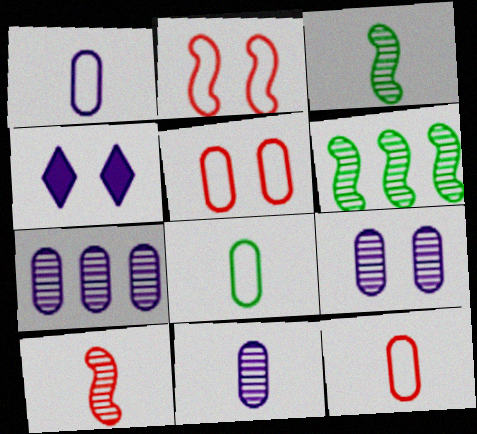[[1, 8, 12], 
[4, 6, 12], 
[7, 9, 11]]